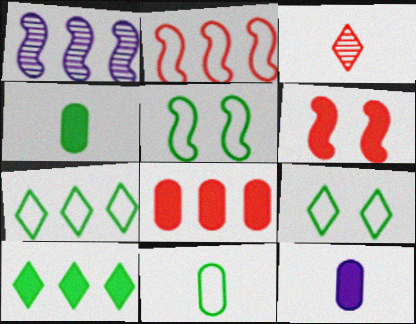[[1, 7, 8], 
[5, 7, 11], 
[6, 10, 12]]